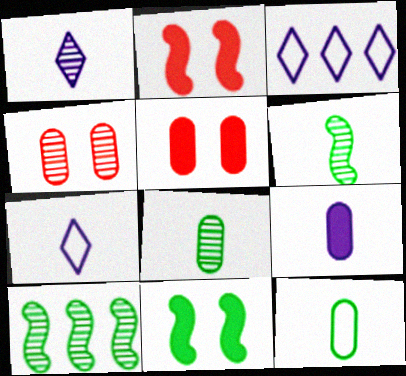[[1, 4, 10], 
[2, 3, 8], 
[3, 5, 6], 
[5, 7, 10]]